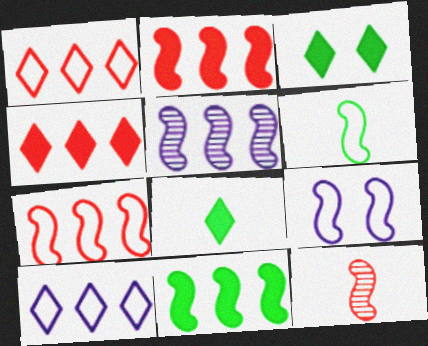[[5, 7, 11], 
[6, 7, 9], 
[9, 11, 12]]